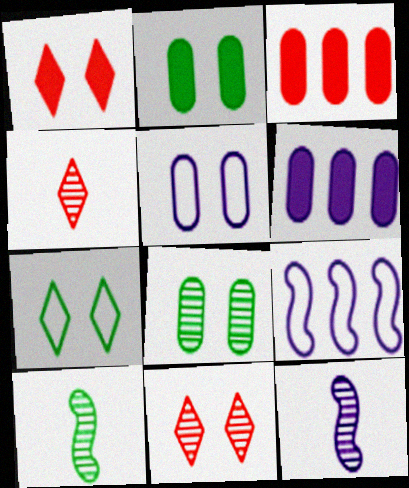[[2, 4, 9], 
[3, 7, 12]]